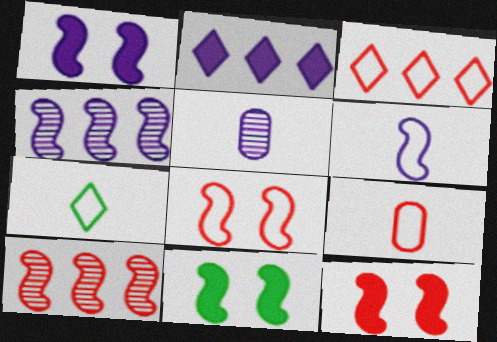[[1, 4, 6], 
[1, 11, 12], 
[3, 5, 11], 
[3, 8, 9], 
[6, 7, 9], 
[6, 10, 11]]